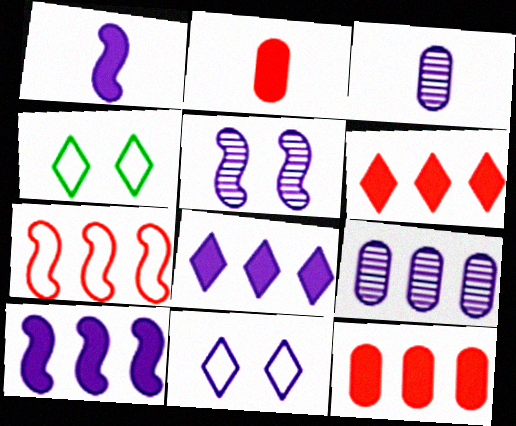[[1, 9, 11], 
[3, 10, 11]]